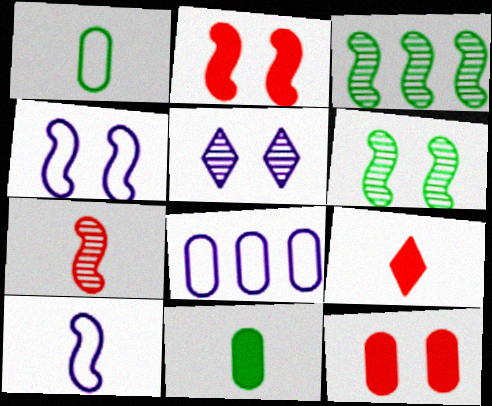[[2, 3, 10], 
[2, 4, 6], 
[6, 8, 9]]